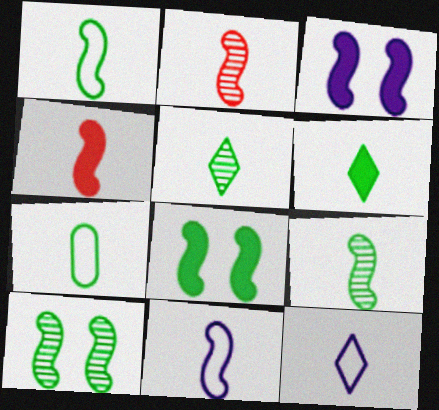[[4, 9, 11], 
[6, 7, 9]]